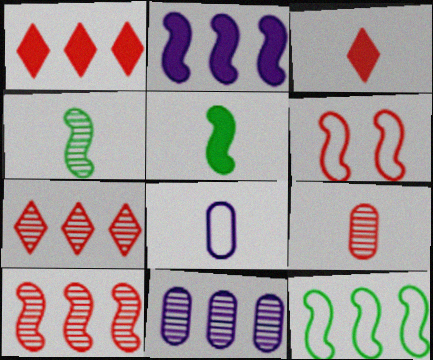[[1, 6, 9], 
[1, 11, 12], 
[2, 4, 6], 
[2, 10, 12], 
[3, 4, 8]]